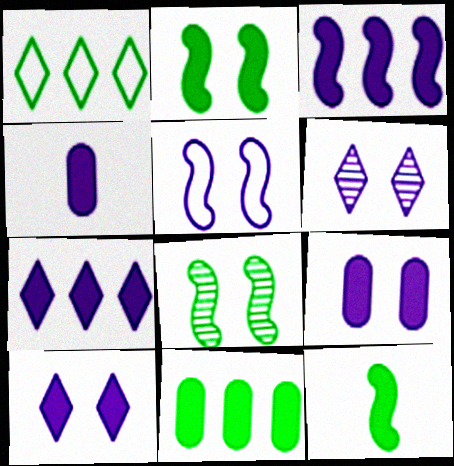[[3, 4, 10], 
[5, 6, 9]]